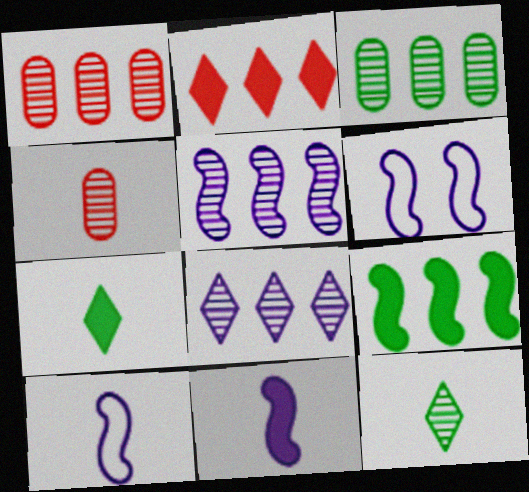[[1, 6, 7], 
[4, 7, 10], 
[5, 6, 11]]